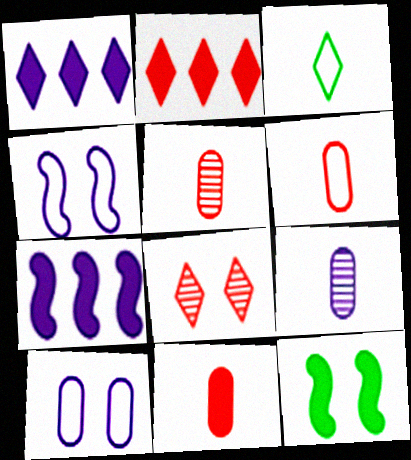[[1, 3, 8], 
[1, 4, 9], 
[1, 11, 12], 
[5, 6, 11], 
[8, 10, 12]]